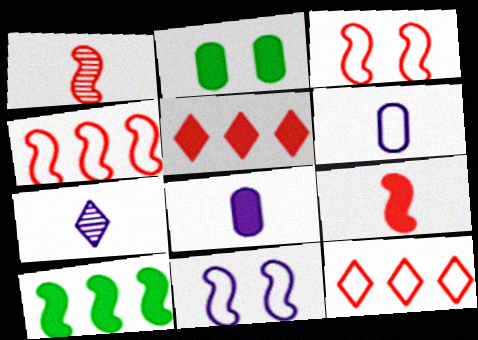[[1, 10, 11], 
[2, 4, 7]]